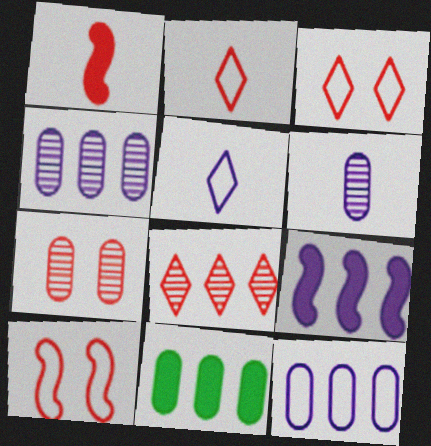[]